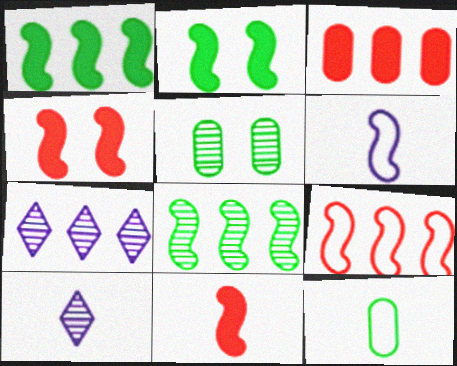[[4, 6, 8], 
[4, 7, 12], 
[10, 11, 12]]